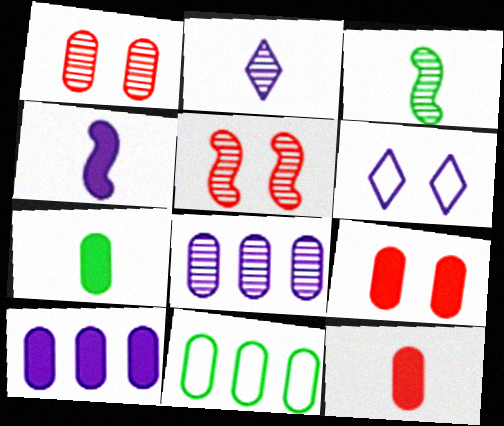[[4, 6, 8], 
[7, 9, 10]]